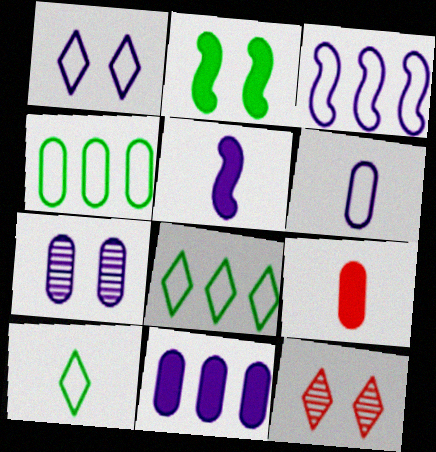[[1, 3, 6], 
[4, 5, 12], 
[4, 7, 9], 
[6, 7, 11]]